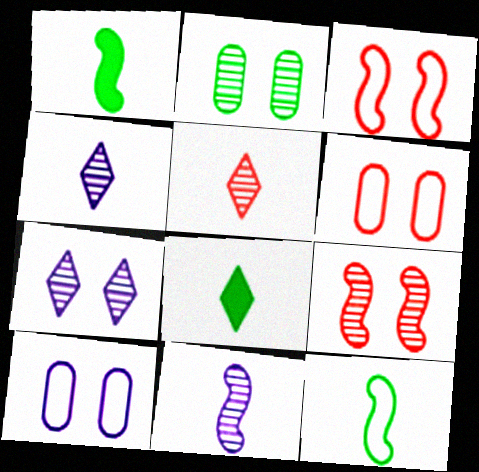[[2, 7, 9]]